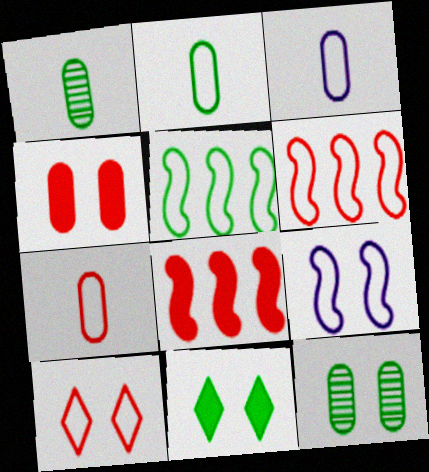[[1, 5, 11], 
[2, 3, 7], 
[3, 5, 10], 
[6, 7, 10]]